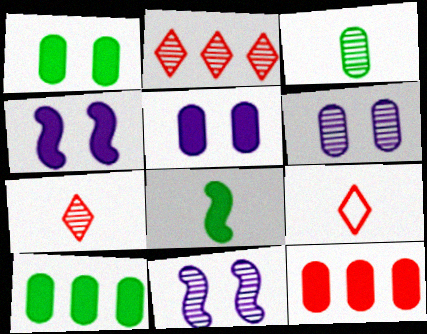[[2, 3, 11], 
[9, 10, 11]]